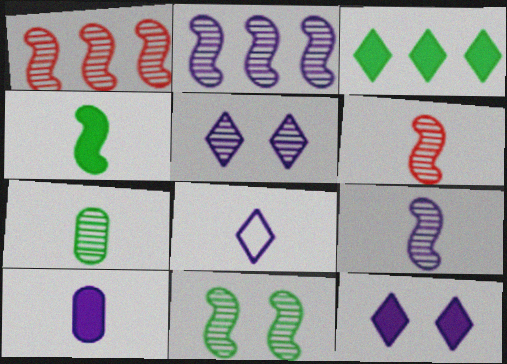[[1, 5, 7], 
[1, 9, 11], 
[2, 6, 11], 
[8, 9, 10]]